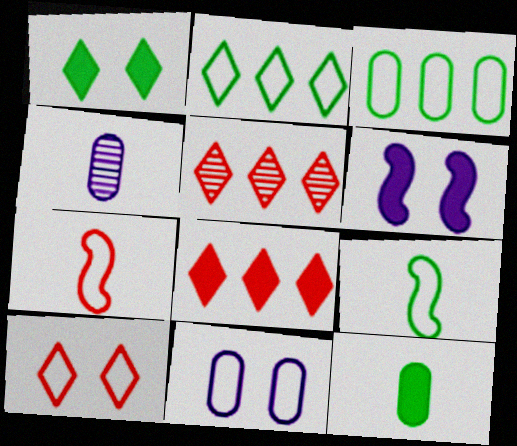[[2, 7, 11], 
[6, 8, 12]]